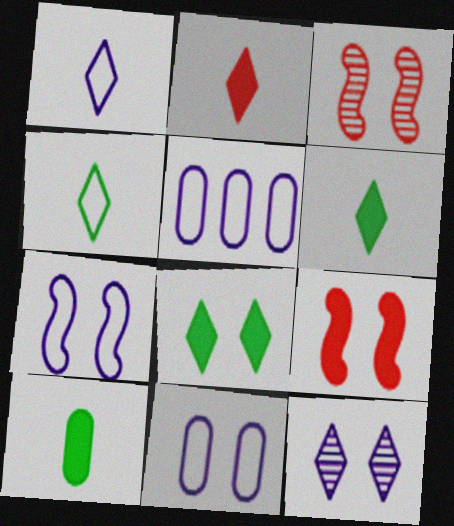[[1, 5, 7], 
[3, 5, 6], 
[3, 8, 11]]